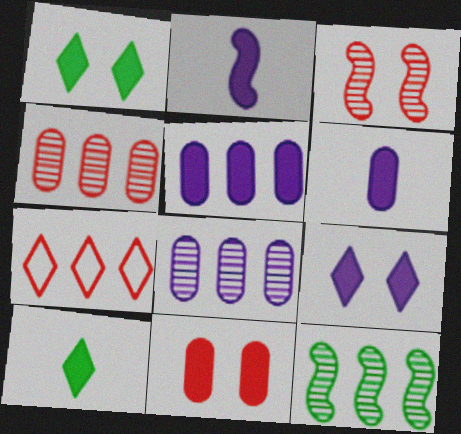[[2, 5, 9], 
[5, 7, 12]]